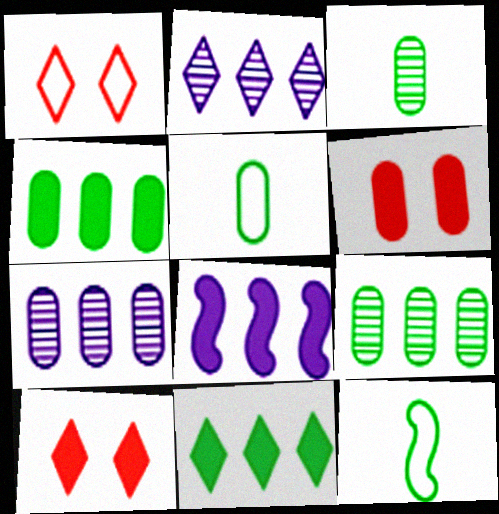[[1, 3, 8], 
[2, 6, 12], 
[5, 6, 7], 
[7, 10, 12]]